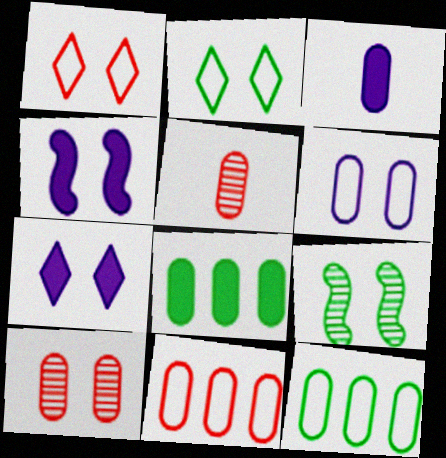[[2, 4, 10], 
[3, 10, 12], 
[5, 6, 8]]